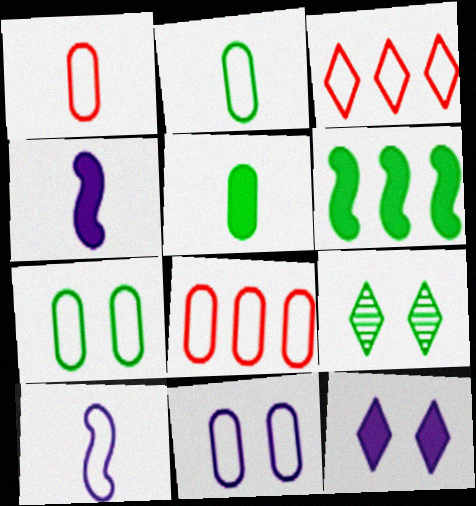[[2, 6, 9], 
[2, 8, 11], 
[3, 7, 10], 
[4, 8, 9]]